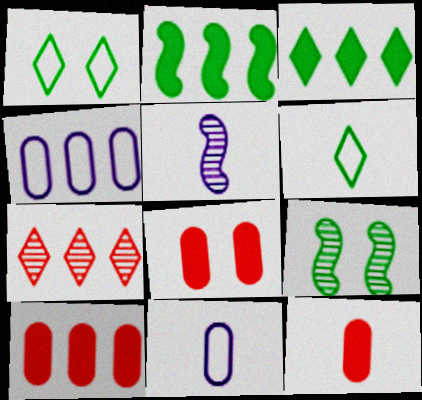[[1, 5, 10], 
[2, 4, 7], 
[5, 6, 12], 
[8, 10, 12]]